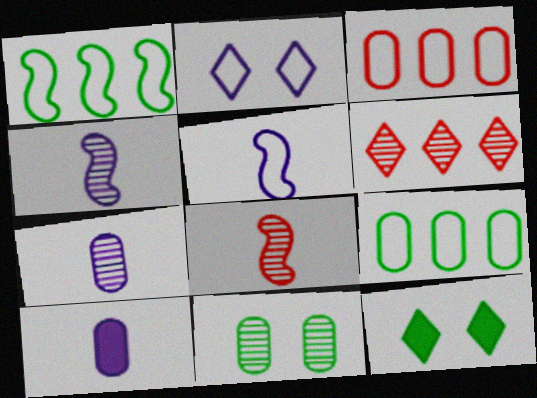[[3, 4, 12], 
[3, 10, 11], 
[4, 6, 11]]